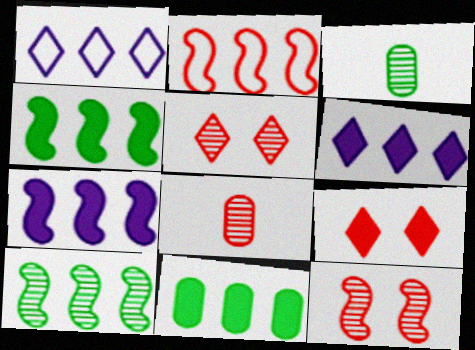[[2, 7, 10], 
[2, 8, 9]]